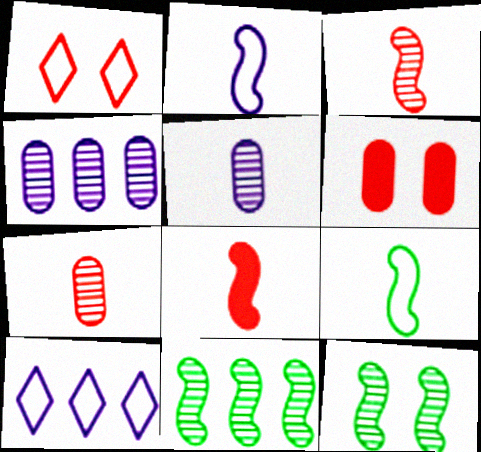[]